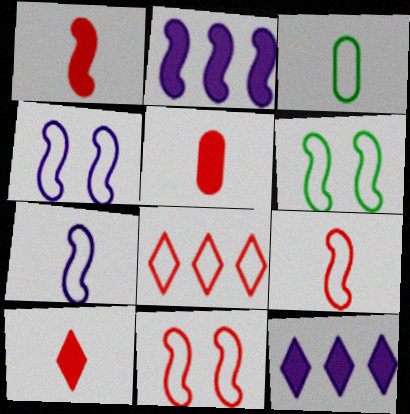[[1, 5, 10], 
[3, 4, 8], 
[4, 6, 11]]